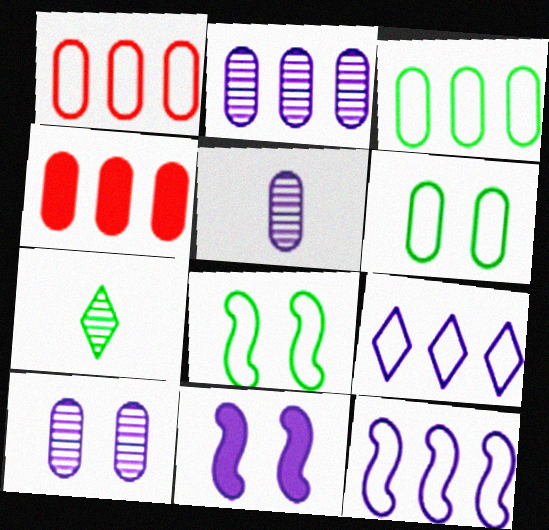[[1, 7, 11], 
[2, 3, 4], 
[2, 5, 10], 
[4, 5, 6], 
[5, 9, 11]]